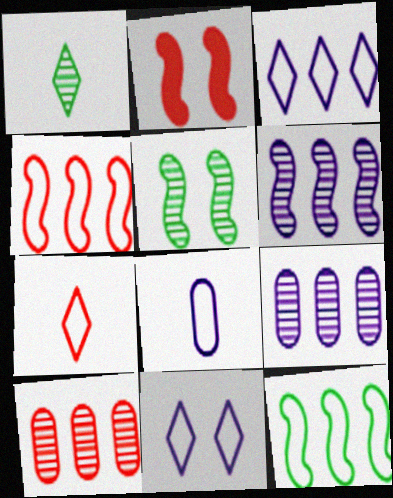[[2, 7, 10]]